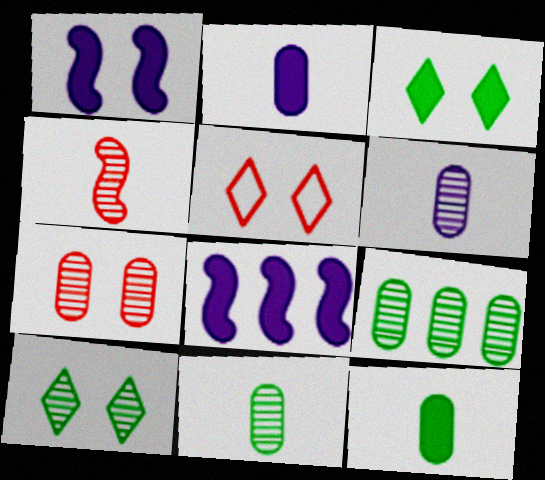[[5, 8, 11], 
[6, 7, 9]]